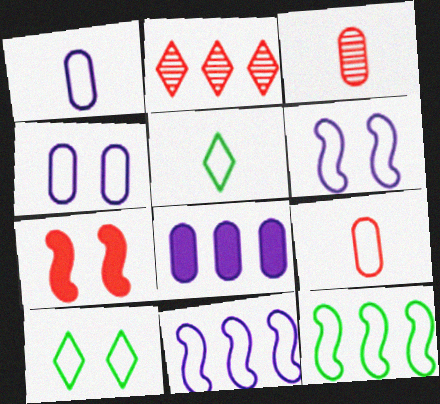[[2, 7, 9], 
[2, 8, 12], 
[9, 10, 11]]